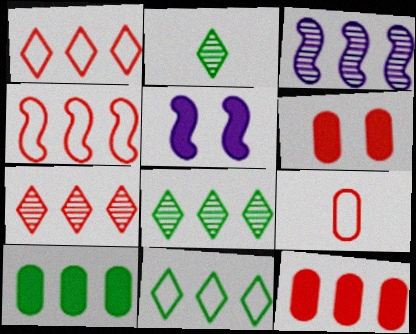[[1, 3, 10], 
[3, 11, 12], 
[4, 7, 12], 
[5, 8, 9]]